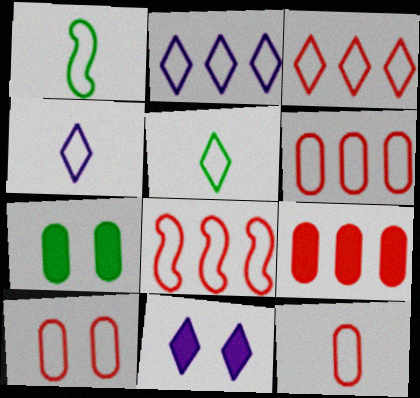[[1, 2, 10], 
[1, 4, 12], 
[3, 6, 8], 
[6, 10, 12]]